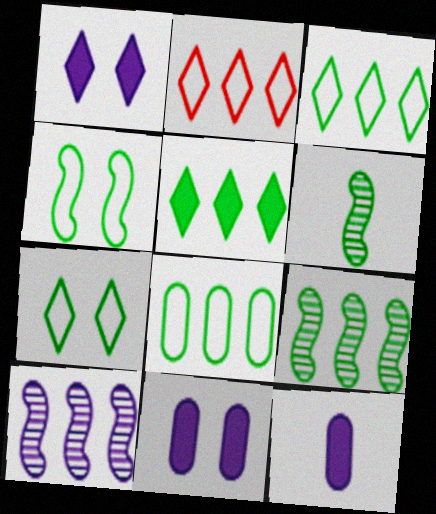[[2, 6, 11], 
[5, 8, 9]]